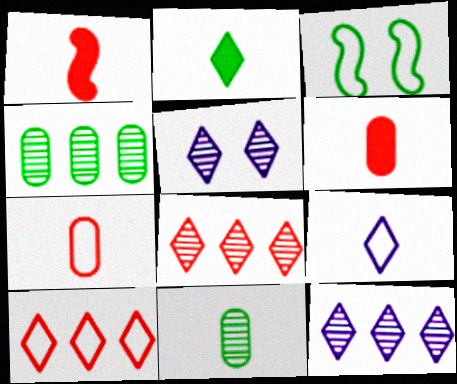[[1, 9, 11], 
[2, 3, 4], 
[2, 5, 10], 
[3, 6, 12]]